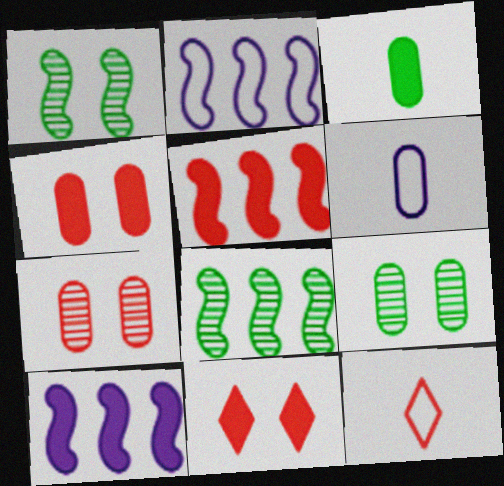[[2, 5, 8], 
[3, 10, 11], 
[5, 7, 12], 
[6, 8, 11], 
[9, 10, 12]]